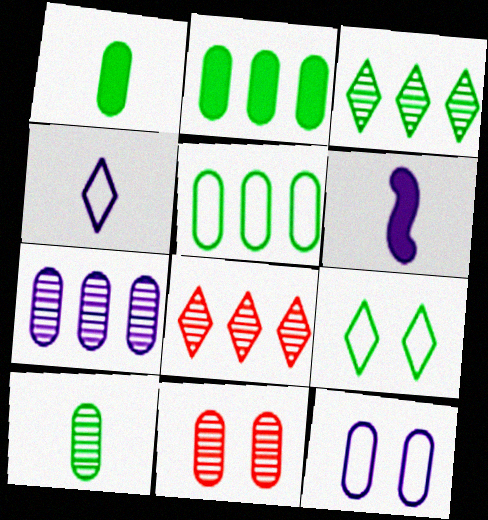[[7, 10, 11]]